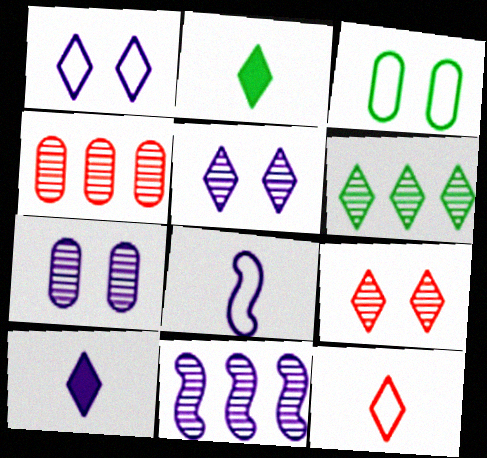[[4, 6, 11]]